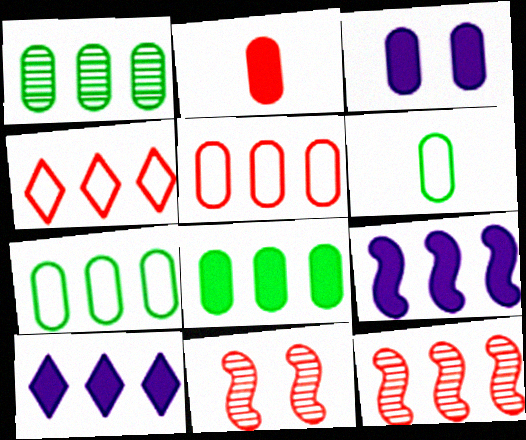[[1, 4, 9], 
[1, 7, 8], 
[2, 3, 8], 
[2, 4, 11], 
[6, 10, 11], 
[7, 10, 12]]